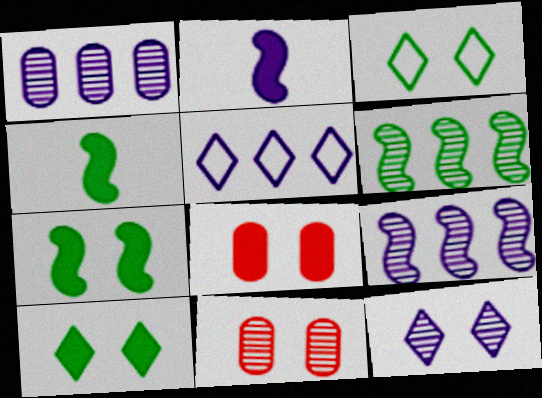[[4, 5, 11]]